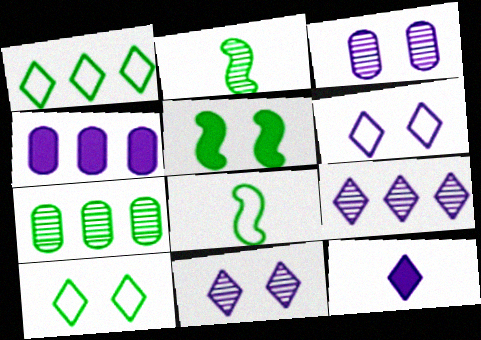[[6, 9, 12]]